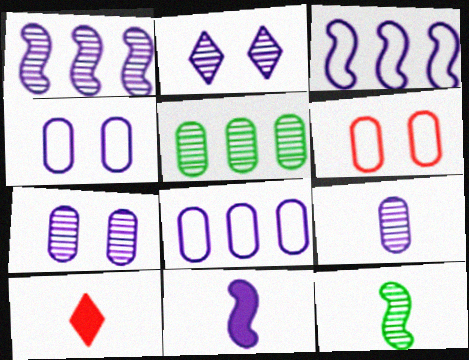[[1, 2, 9], 
[2, 8, 11]]